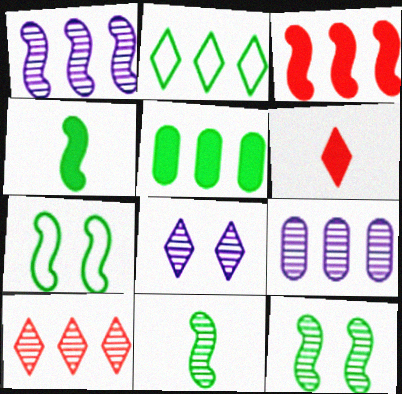[[2, 3, 9], 
[2, 6, 8], 
[6, 7, 9]]